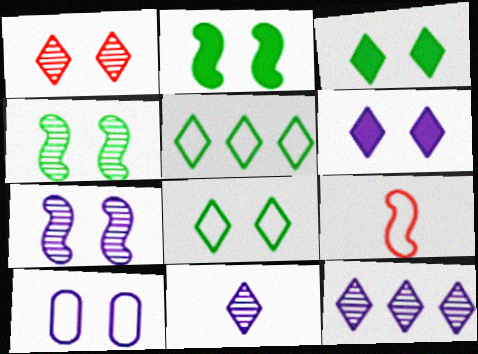[[1, 2, 10], 
[1, 6, 8], 
[5, 9, 10], 
[6, 7, 10]]